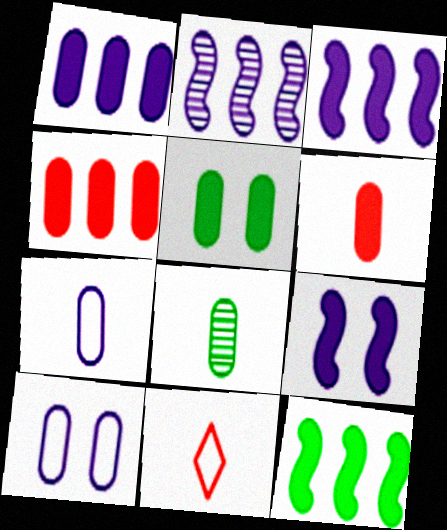[[1, 5, 6], 
[2, 5, 11], 
[4, 8, 10], 
[6, 7, 8]]